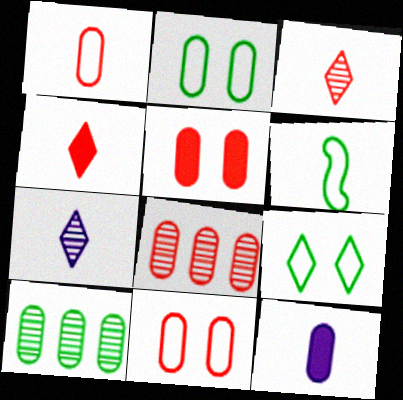[[1, 5, 8], 
[2, 8, 12], 
[3, 6, 12], 
[10, 11, 12]]